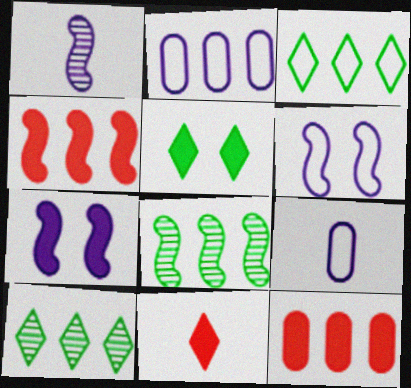[[2, 4, 10]]